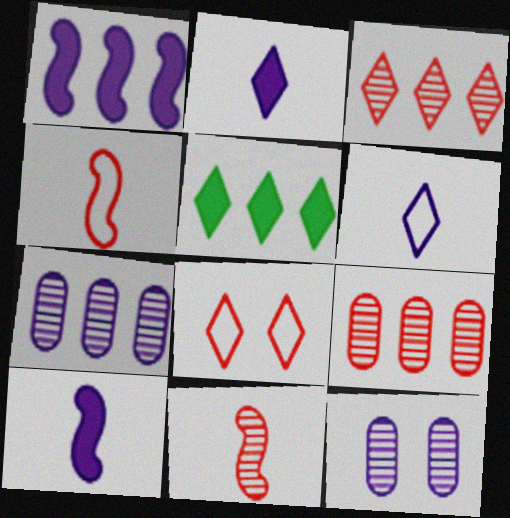[[1, 6, 12], 
[4, 5, 12]]